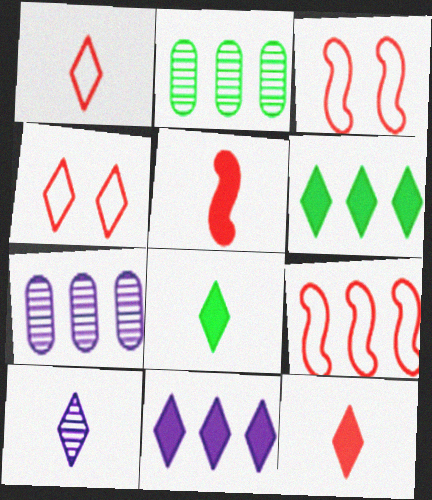[[1, 8, 10], 
[2, 9, 11], 
[3, 7, 8], 
[4, 6, 10], 
[6, 7, 9]]